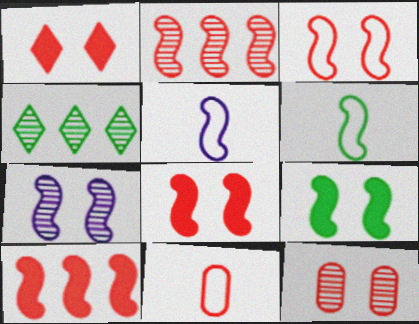[[1, 2, 11], 
[1, 3, 12], 
[2, 5, 9], 
[3, 7, 9], 
[6, 7, 10]]